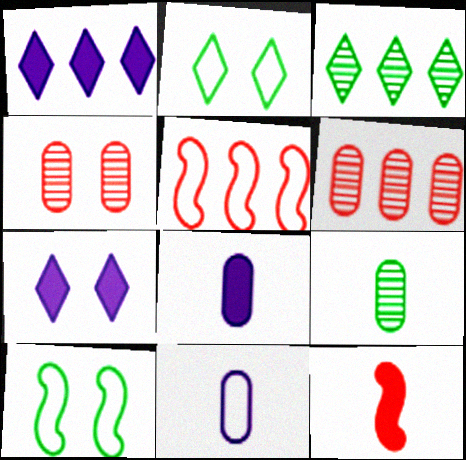[[2, 5, 11], 
[4, 7, 10], 
[5, 7, 9]]